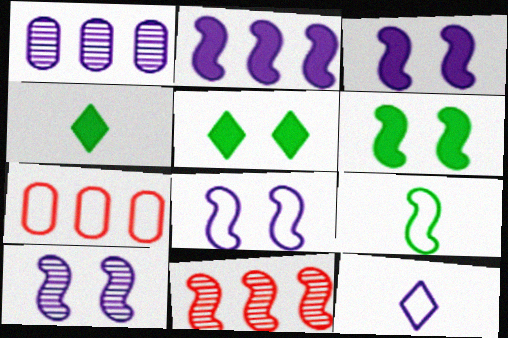[[1, 3, 12], 
[3, 8, 10], 
[3, 9, 11], 
[4, 7, 10]]